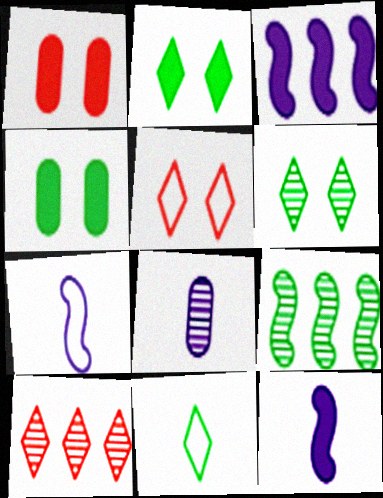[[4, 7, 10], 
[4, 9, 11]]